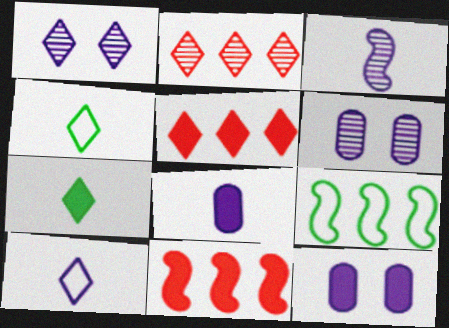[[1, 4, 5], 
[3, 8, 10], 
[4, 6, 11], 
[7, 11, 12]]